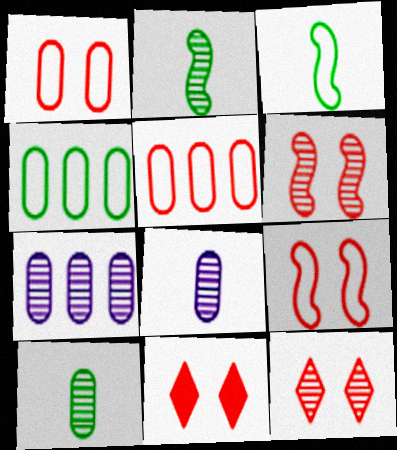[[1, 6, 11], 
[2, 7, 12], 
[3, 7, 11]]